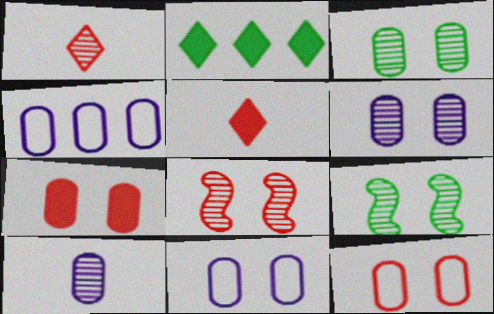[[3, 7, 11], 
[4, 5, 9]]